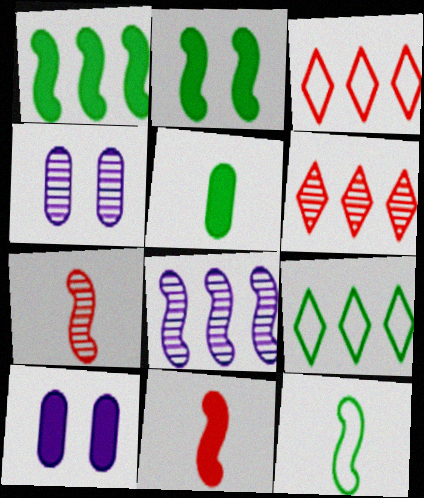[[4, 9, 11], 
[6, 10, 12], 
[7, 9, 10]]